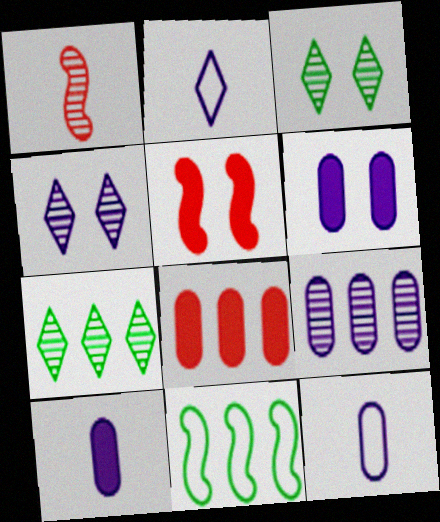[[1, 3, 9], 
[5, 7, 12], 
[6, 9, 12]]